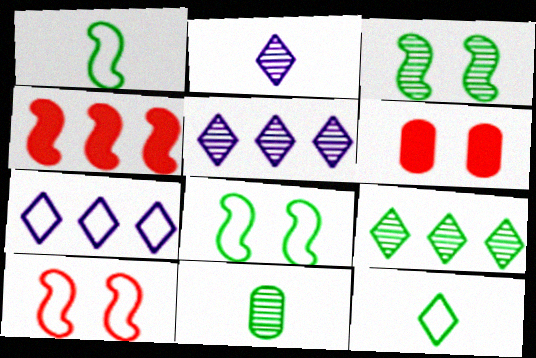[[1, 5, 6], 
[3, 9, 11]]